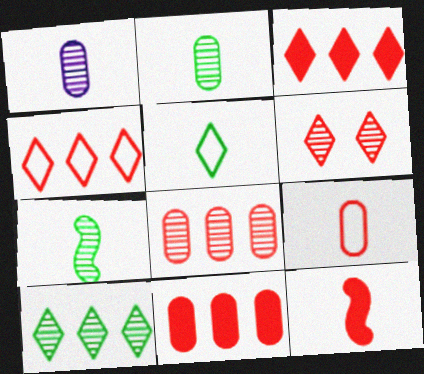[[1, 5, 12]]